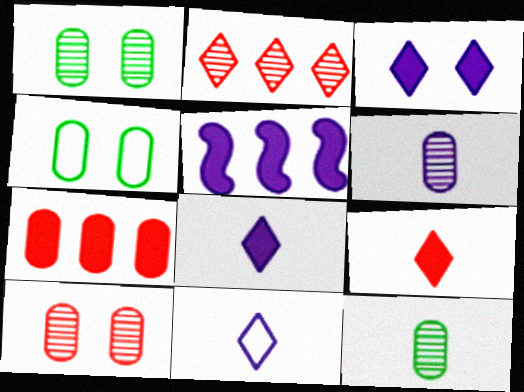[[4, 6, 7]]